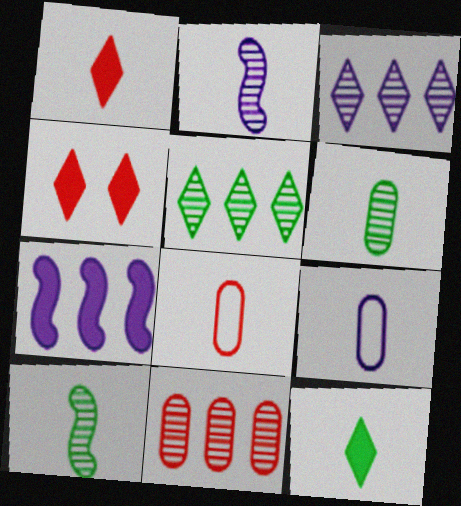[[1, 9, 10], 
[2, 8, 12]]